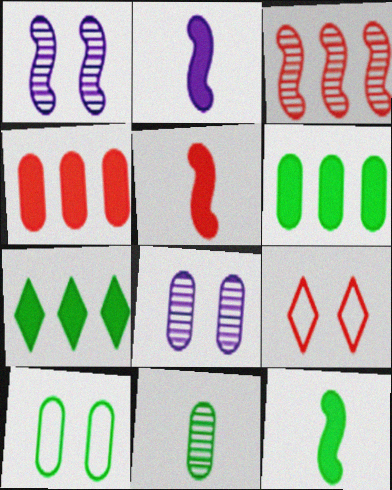[[2, 5, 12], 
[6, 10, 11]]